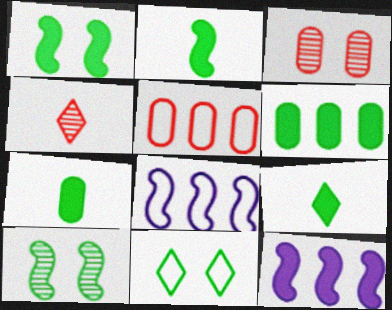[[1, 6, 9], 
[2, 7, 9], 
[3, 8, 9]]